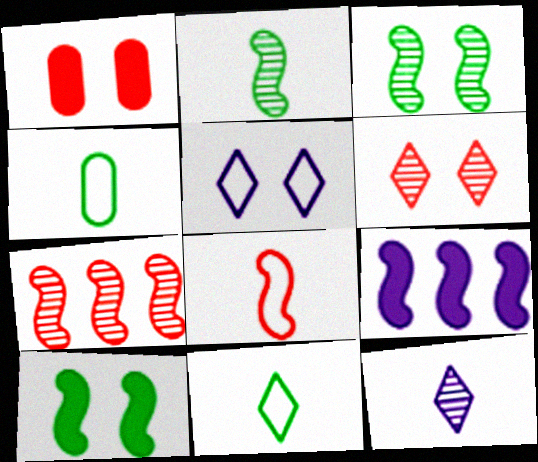[[1, 3, 5], 
[3, 8, 9], 
[4, 6, 9]]